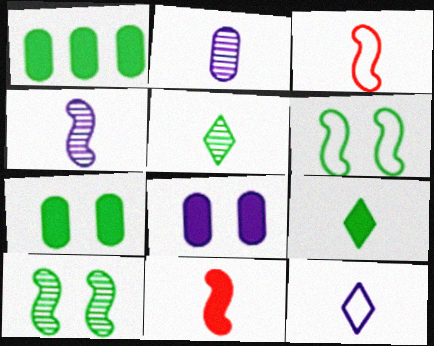[[1, 5, 6], 
[2, 3, 9]]